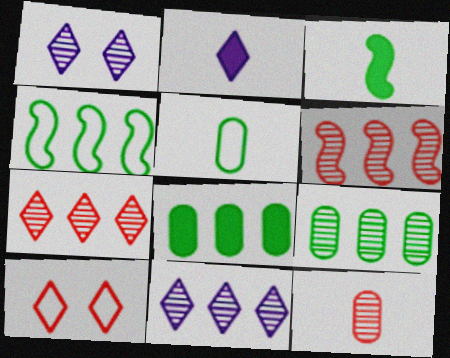[[6, 9, 11]]